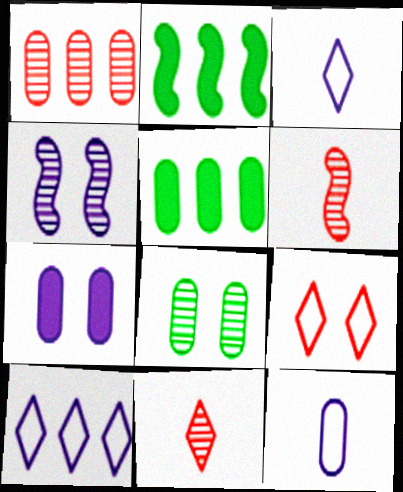[[1, 2, 10]]